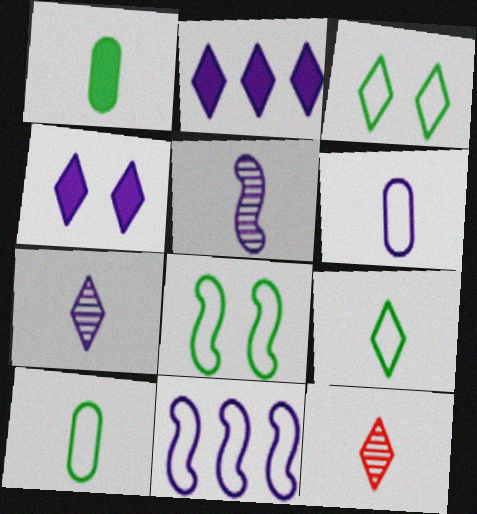[[2, 3, 12]]